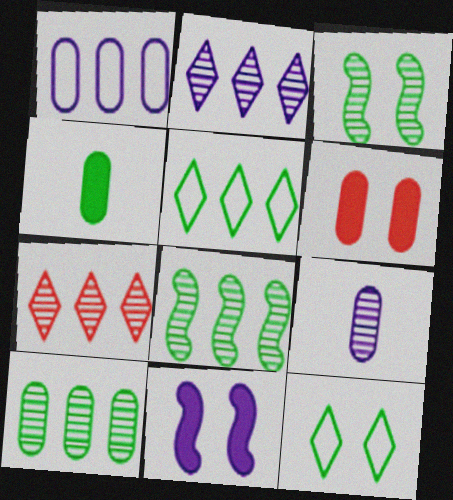[[3, 4, 5], 
[3, 7, 9], 
[4, 8, 12]]